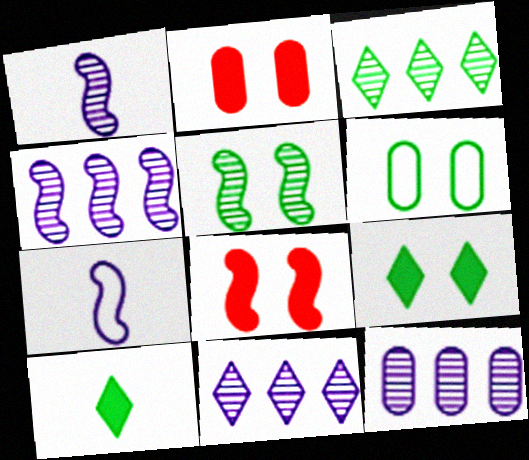[[2, 3, 7], 
[4, 11, 12], 
[5, 6, 9]]